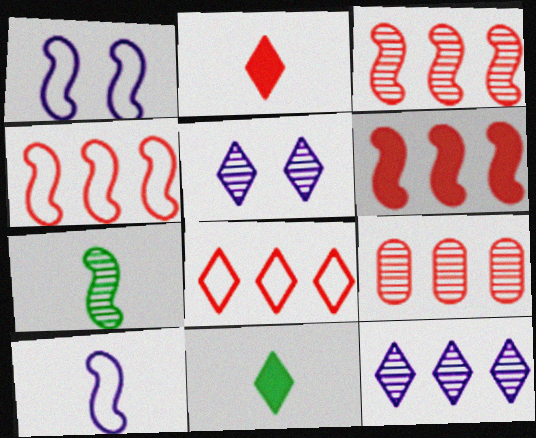[[1, 6, 7], 
[1, 9, 11], 
[3, 4, 6], 
[5, 7, 9], 
[5, 8, 11], 
[6, 8, 9]]